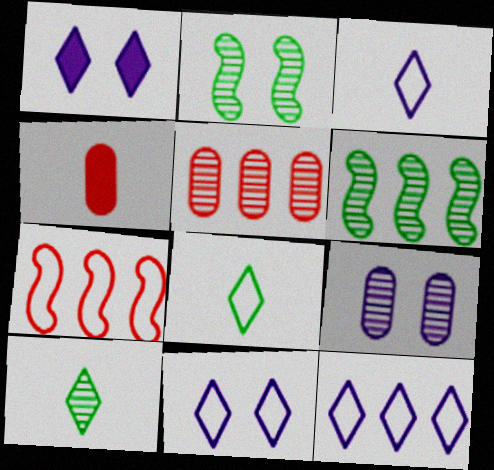[[2, 4, 12], 
[3, 11, 12], 
[4, 6, 11]]